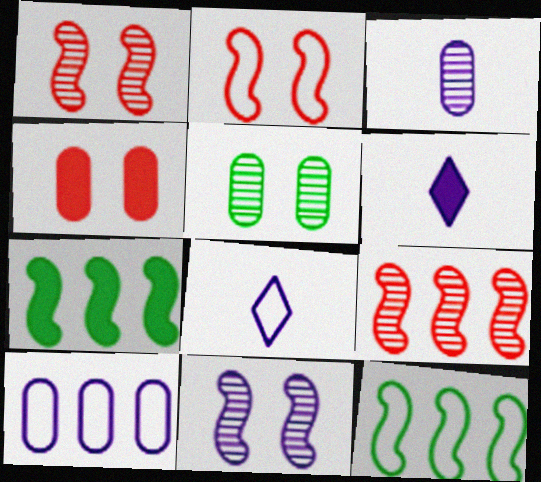[[4, 6, 7], 
[6, 10, 11]]